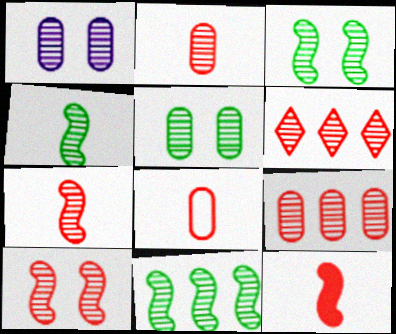[[1, 4, 6], 
[2, 6, 10], 
[3, 4, 11]]